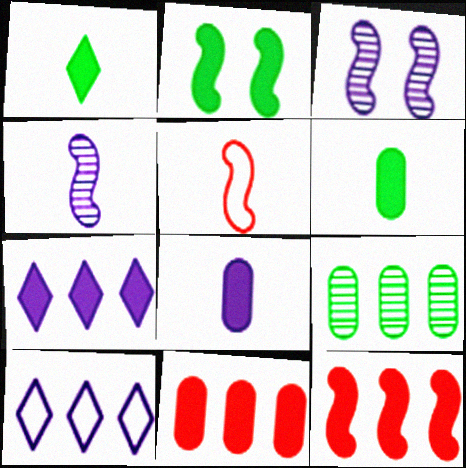[[3, 8, 10], 
[9, 10, 12]]